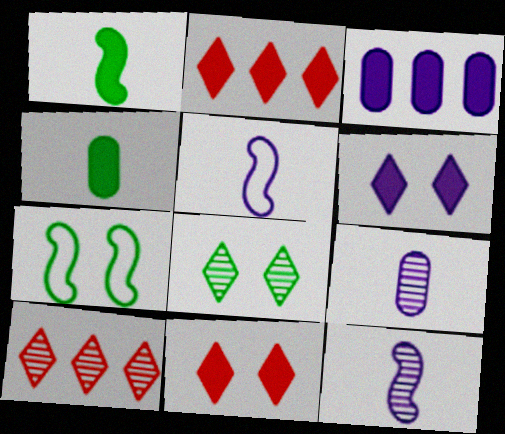[[1, 3, 11], 
[2, 7, 9]]